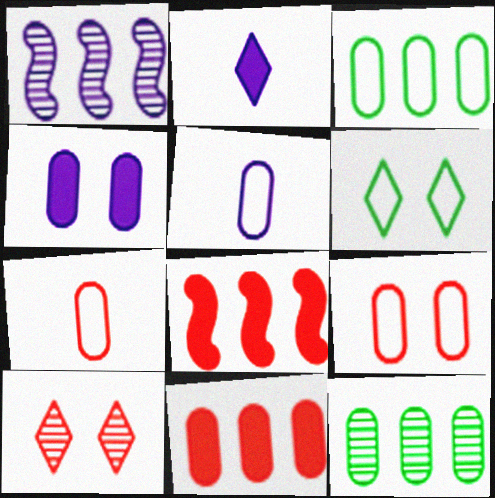[[3, 5, 9], 
[4, 7, 12], 
[7, 8, 10]]